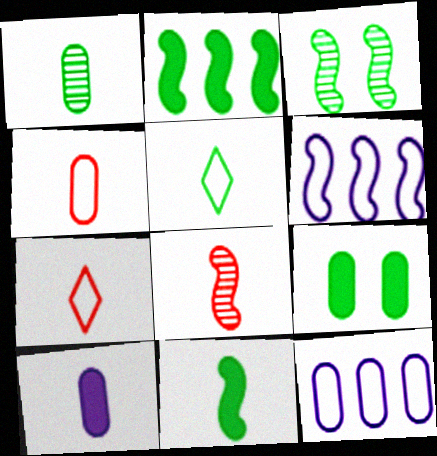[[1, 4, 10], 
[1, 5, 11], 
[5, 8, 10]]